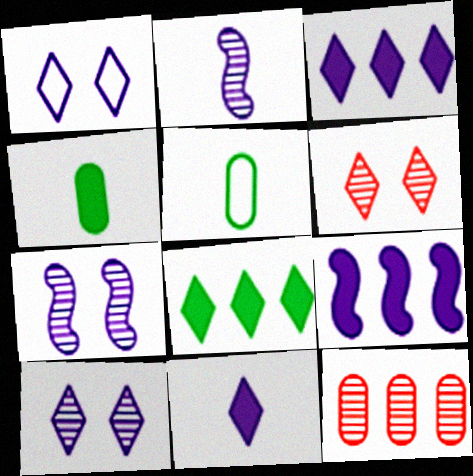[[5, 6, 9]]